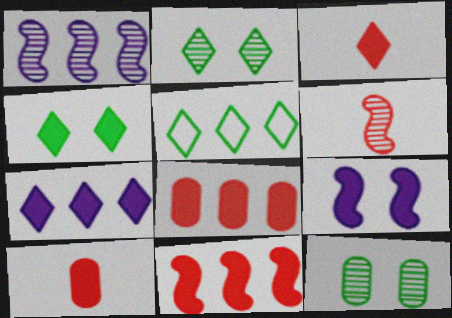[[1, 5, 8], 
[3, 4, 7]]